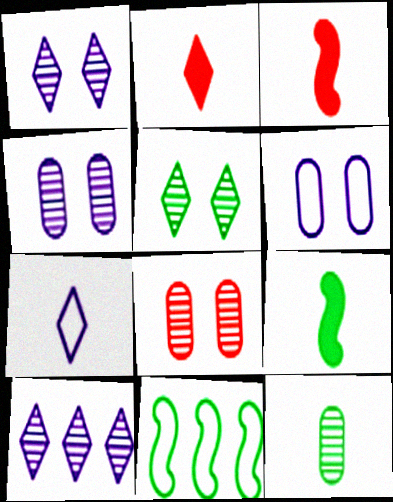[[2, 4, 11], 
[3, 7, 12]]